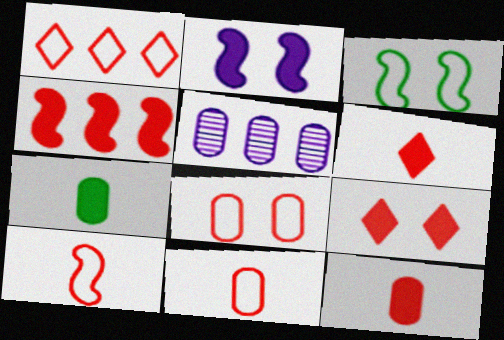[[1, 8, 10], 
[3, 5, 6], 
[4, 9, 12], 
[5, 7, 8]]